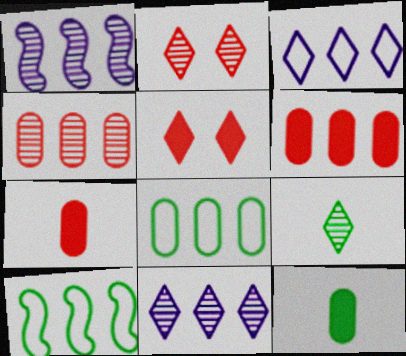[[2, 9, 11], 
[3, 5, 9], 
[6, 10, 11]]